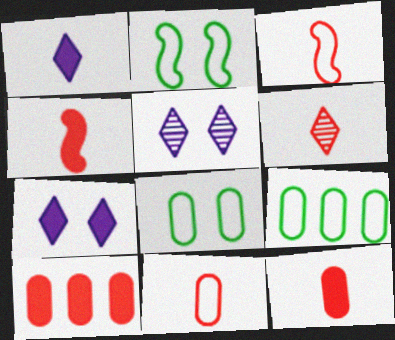[[3, 6, 12], 
[4, 5, 9], 
[4, 6, 11]]